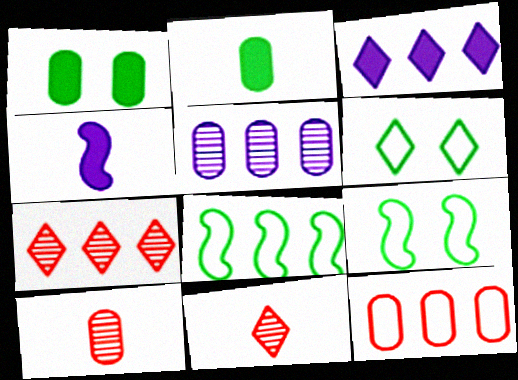[[3, 6, 11], 
[3, 9, 10]]